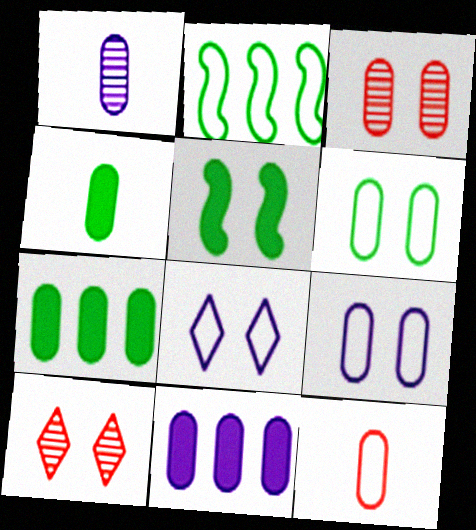[[1, 4, 12], 
[1, 9, 11], 
[2, 8, 12], 
[3, 5, 8], 
[5, 9, 10]]